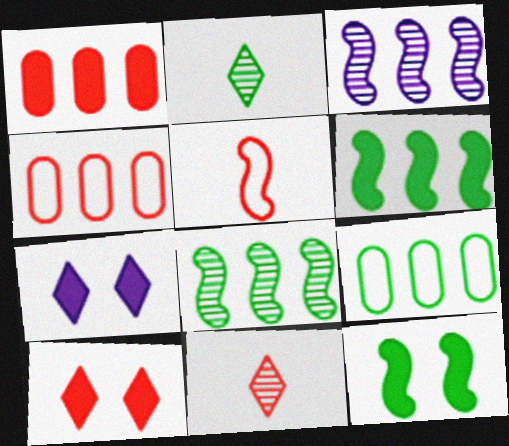[[2, 9, 12], 
[3, 5, 12]]